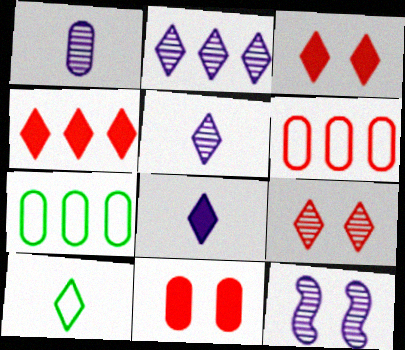[[1, 2, 12], 
[1, 7, 11], 
[2, 3, 10]]